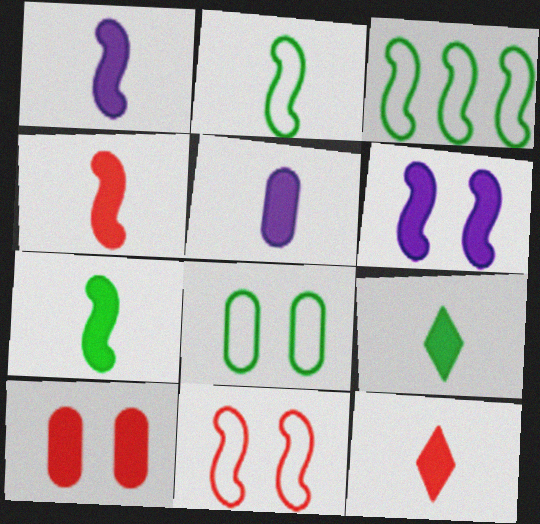[[1, 4, 7], 
[4, 5, 9], 
[5, 7, 12]]